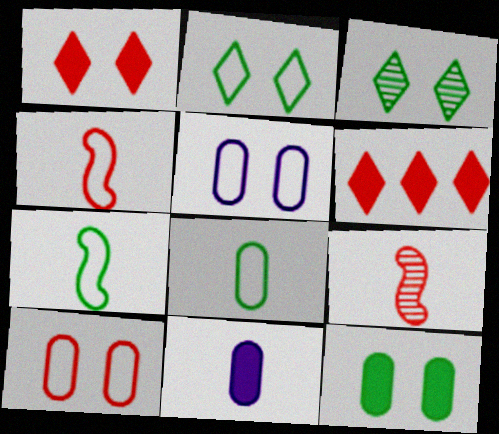[[6, 9, 10]]